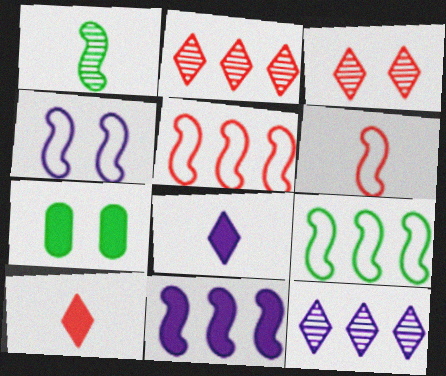[[3, 4, 7], 
[4, 6, 9], 
[6, 7, 12], 
[7, 10, 11]]